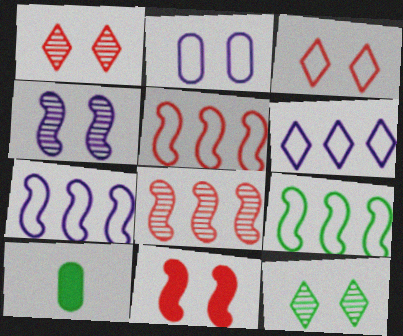[[1, 7, 10], 
[2, 11, 12], 
[5, 7, 9], 
[9, 10, 12]]